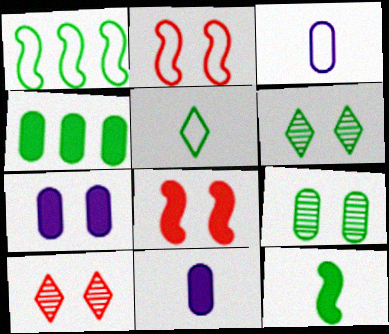[[1, 10, 11], 
[2, 6, 7]]